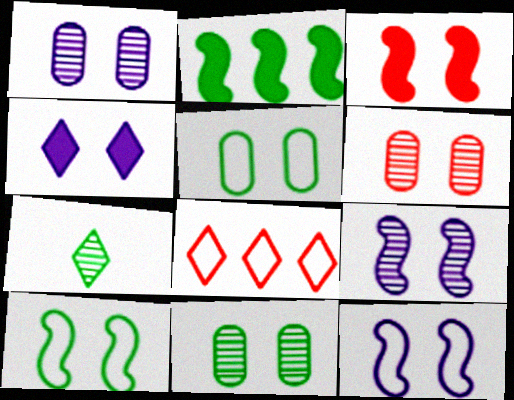[[1, 4, 12], 
[1, 6, 11], 
[2, 5, 7], 
[3, 9, 10], 
[4, 6, 10], 
[4, 7, 8]]